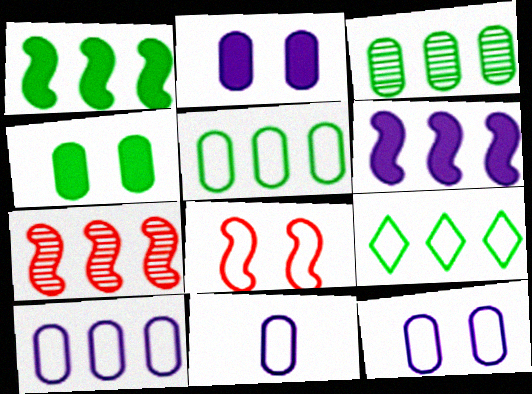[[1, 3, 9], 
[8, 9, 11], 
[10, 11, 12]]